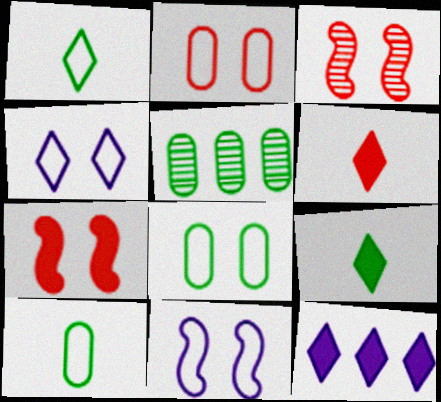[[3, 10, 12], 
[5, 6, 11]]